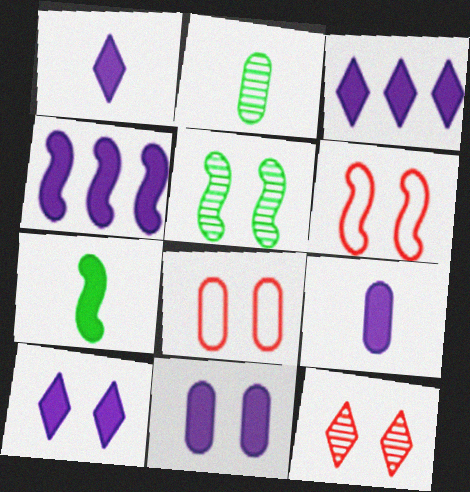[[1, 3, 10], 
[1, 4, 11], 
[2, 3, 6], 
[4, 9, 10], 
[5, 8, 10]]